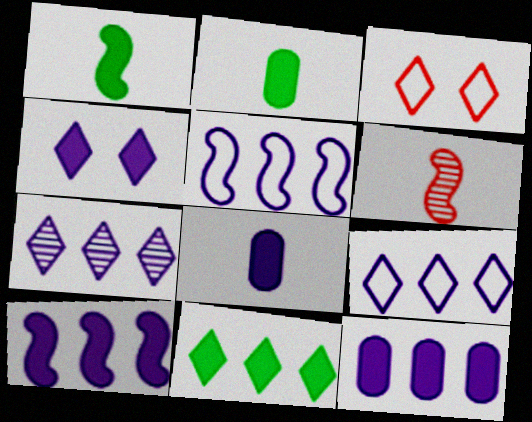[[4, 8, 10], 
[5, 7, 12]]